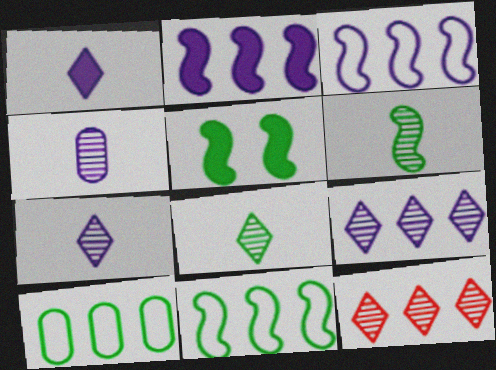[[2, 10, 12], 
[5, 6, 11], 
[5, 8, 10]]